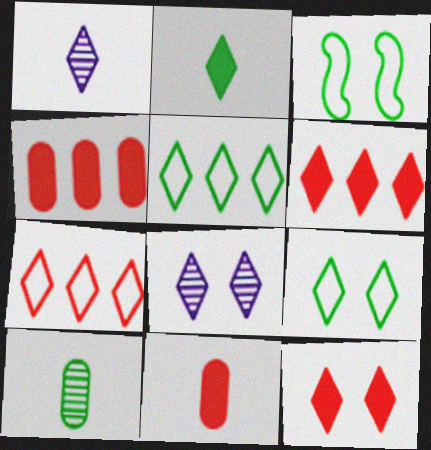[[1, 3, 4], 
[1, 5, 12], 
[1, 6, 9], 
[2, 7, 8], 
[8, 9, 12]]